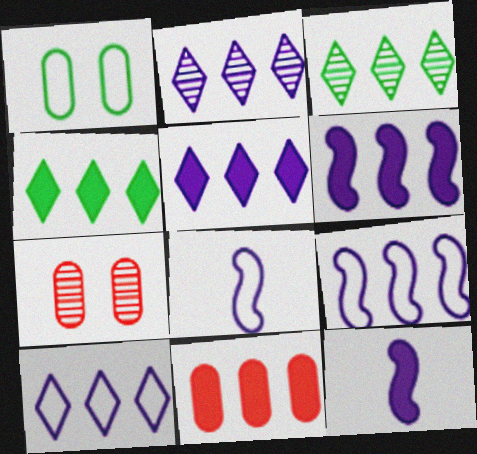[[2, 5, 10], 
[3, 9, 11], 
[4, 6, 11], 
[4, 7, 8]]